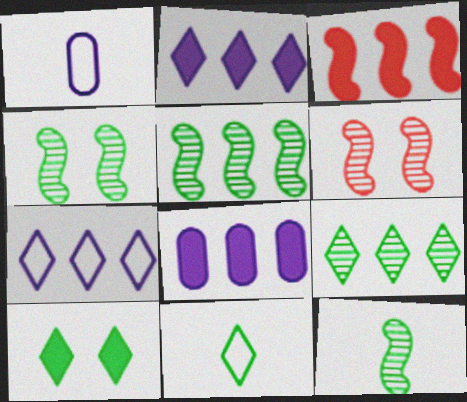[[4, 5, 12], 
[6, 8, 11], 
[9, 10, 11]]